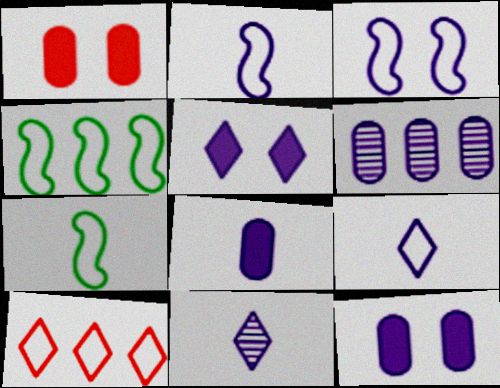[[1, 4, 11], 
[2, 5, 6], 
[2, 8, 11]]